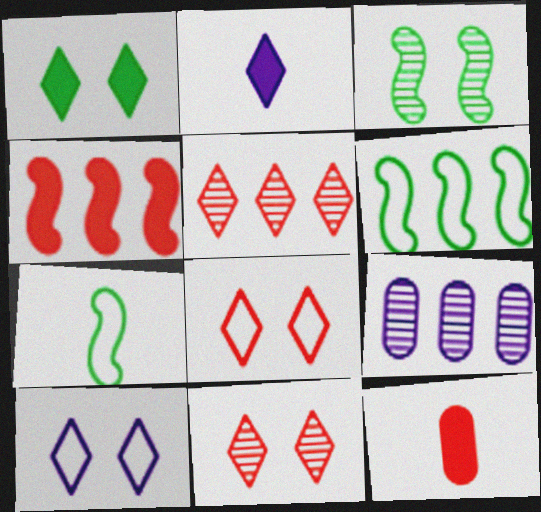[[1, 10, 11]]